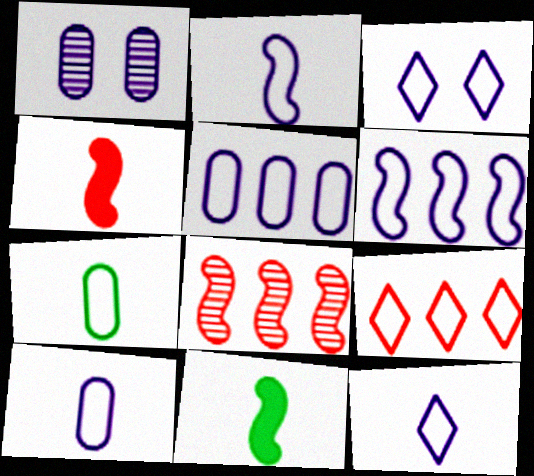[[1, 9, 11], 
[2, 3, 5], 
[2, 10, 12], 
[3, 6, 10]]